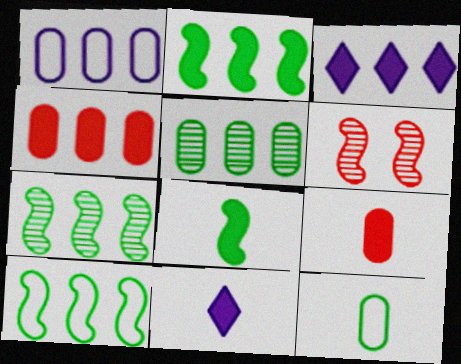[[1, 4, 5], 
[2, 3, 4], 
[2, 7, 10], 
[3, 6, 12], 
[8, 9, 11]]